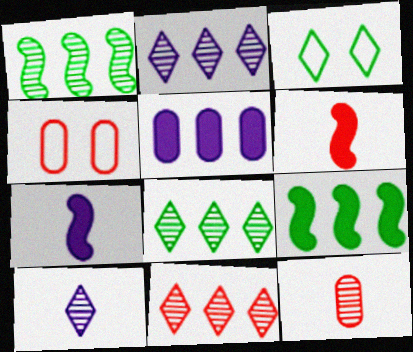[[2, 8, 11], 
[4, 6, 11], 
[4, 7, 8], 
[4, 9, 10]]